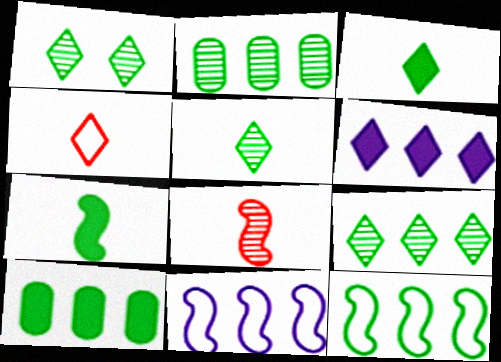[[1, 4, 6], 
[1, 5, 9], 
[9, 10, 12]]